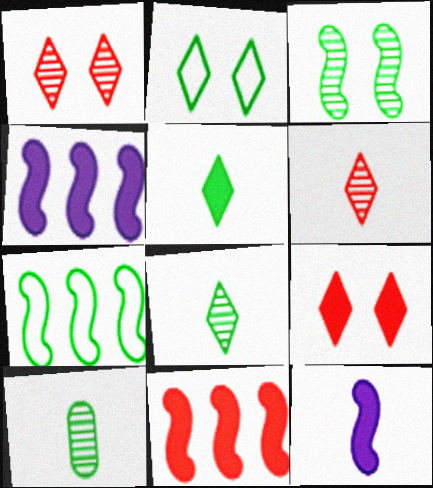[]